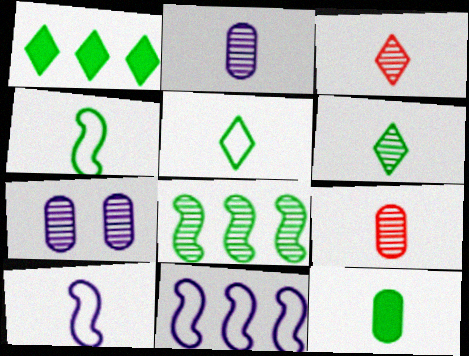[[3, 7, 8], 
[3, 10, 12], 
[4, 6, 12]]